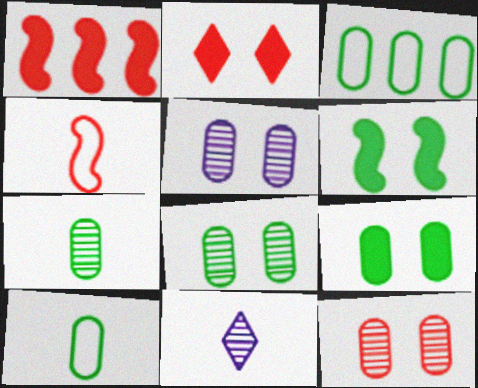[[3, 7, 9], 
[5, 8, 12]]